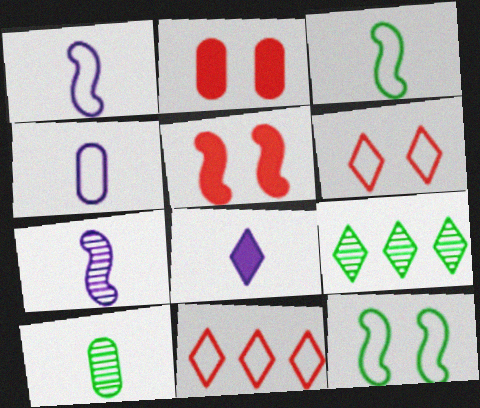[[1, 2, 9], 
[4, 5, 9], 
[4, 7, 8], 
[4, 11, 12], 
[6, 8, 9]]